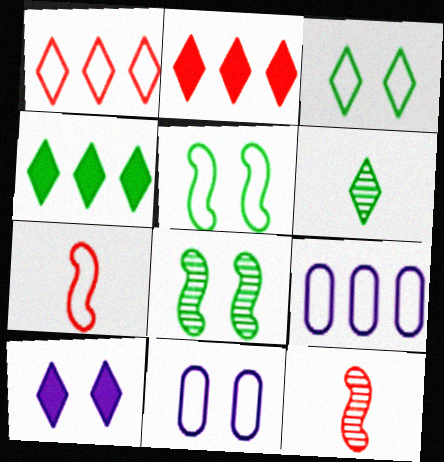[[1, 6, 10], 
[3, 4, 6], 
[3, 7, 9], 
[4, 11, 12]]